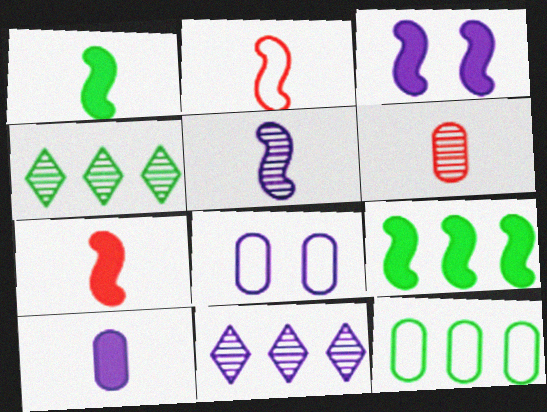[[1, 2, 5], 
[3, 7, 9], 
[4, 7, 8], 
[4, 9, 12]]